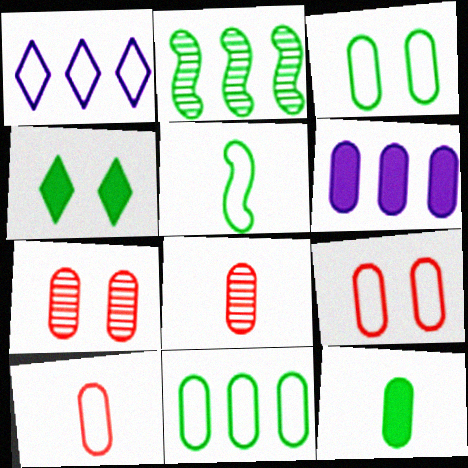[[1, 5, 9], 
[3, 6, 8]]